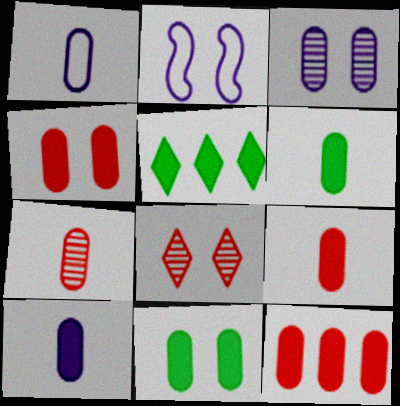[[1, 6, 7], 
[2, 5, 7], 
[2, 8, 11], 
[4, 9, 12], 
[6, 9, 10], 
[10, 11, 12]]